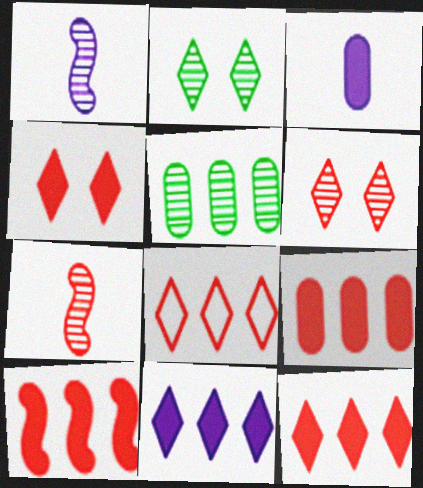[[1, 5, 6], 
[9, 10, 12]]